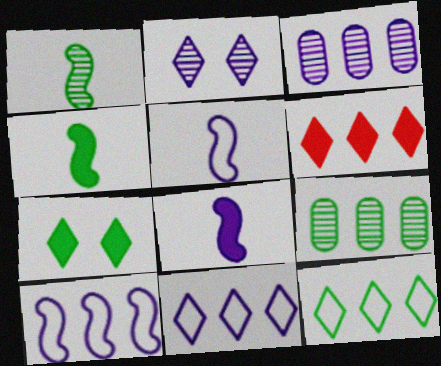[[6, 9, 10]]